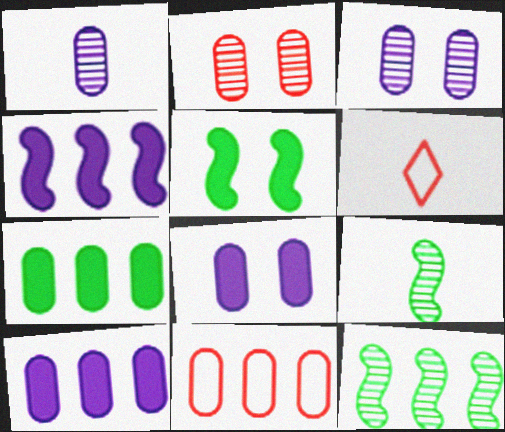[[6, 8, 12]]